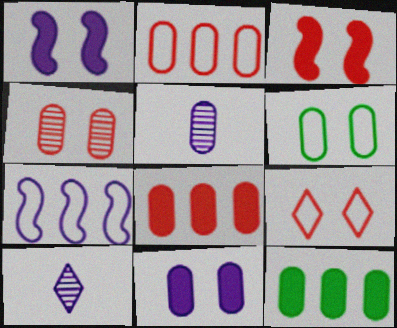[[3, 4, 9], 
[4, 6, 11], 
[5, 6, 8], 
[7, 10, 11]]